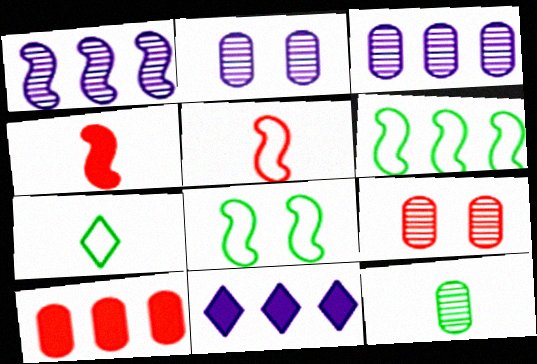[[1, 4, 8], 
[3, 9, 12]]